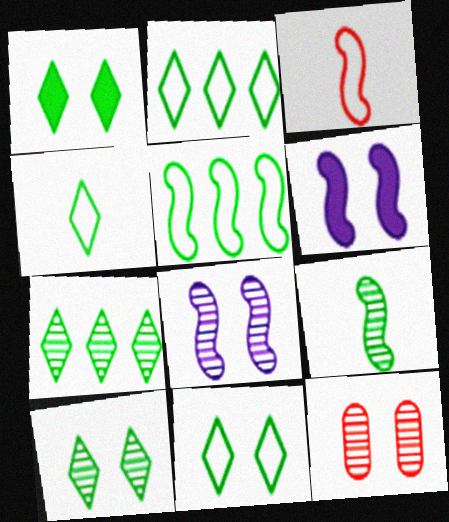[[1, 4, 7], 
[1, 10, 11], 
[2, 4, 11], 
[6, 11, 12], 
[8, 10, 12]]